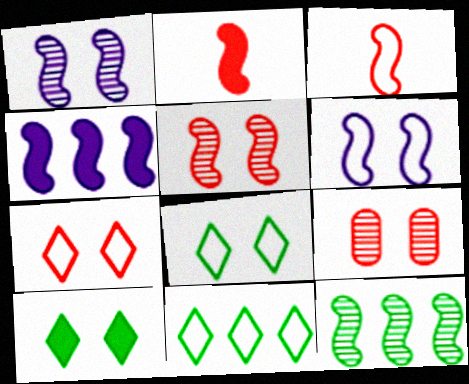[[2, 6, 12], 
[6, 9, 10]]